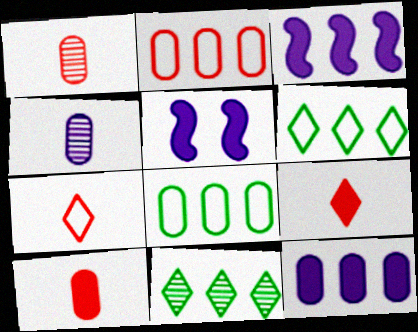[[1, 5, 6], 
[2, 3, 11]]